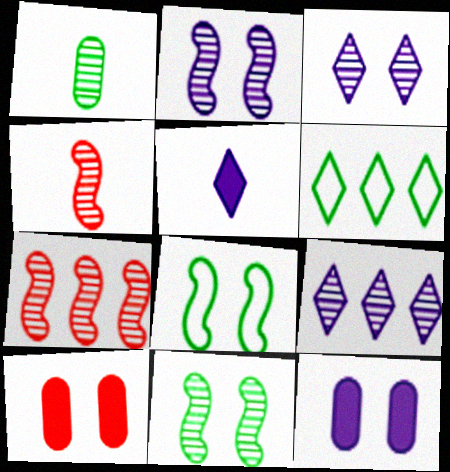[[1, 3, 7], 
[3, 8, 10], 
[4, 6, 12]]